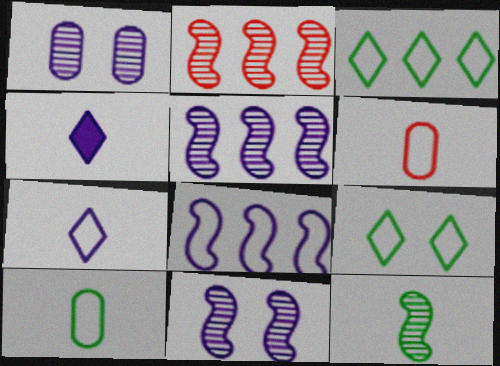[[1, 4, 8], 
[2, 11, 12], 
[4, 6, 12], 
[6, 8, 9]]